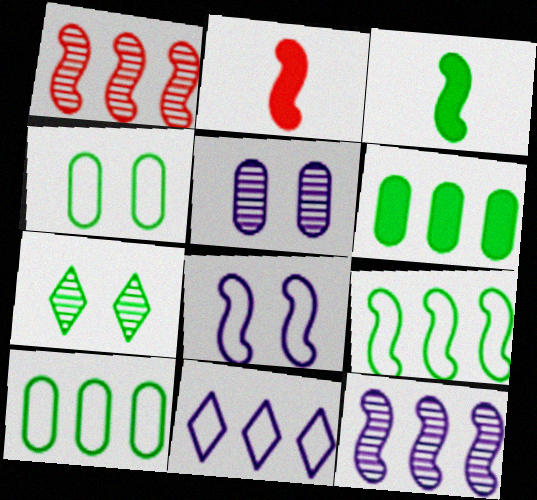[[1, 3, 8], 
[1, 6, 11], 
[3, 7, 10]]